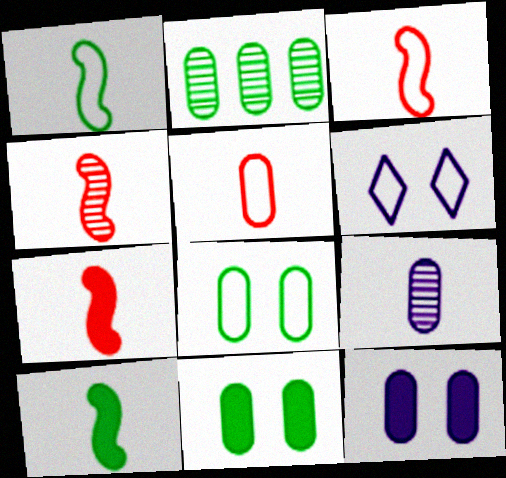[[2, 5, 12], 
[2, 6, 7], 
[3, 4, 7]]